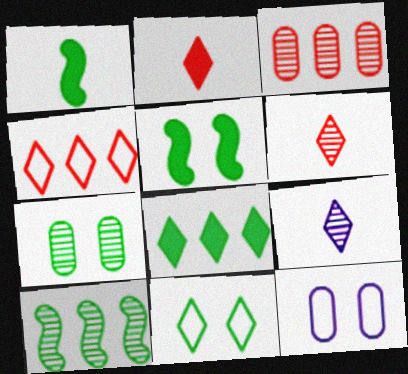[[2, 10, 12], 
[5, 7, 11]]